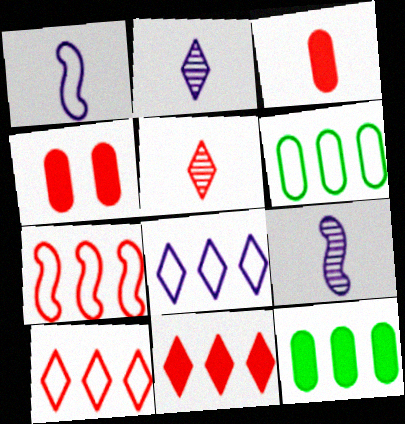[[4, 5, 7], 
[6, 7, 8]]